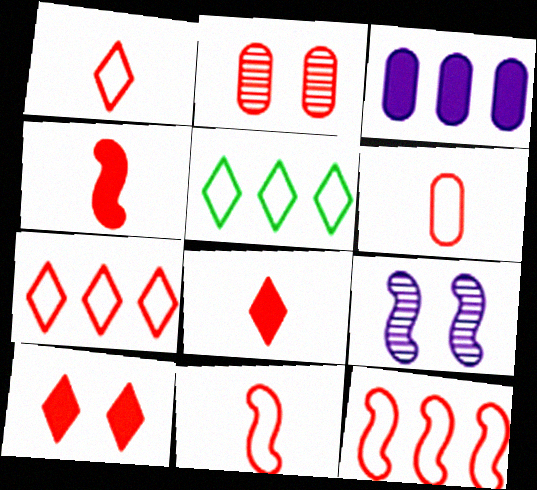[[1, 6, 11], 
[2, 4, 7], 
[2, 8, 12]]